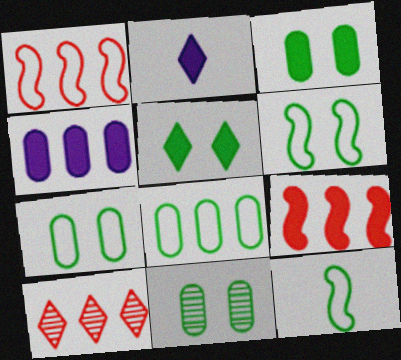[[1, 2, 11], 
[2, 3, 9], 
[3, 7, 11], 
[5, 6, 11]]